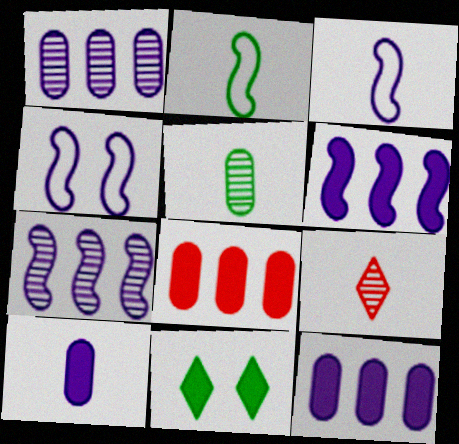[[2, 9, 10]]